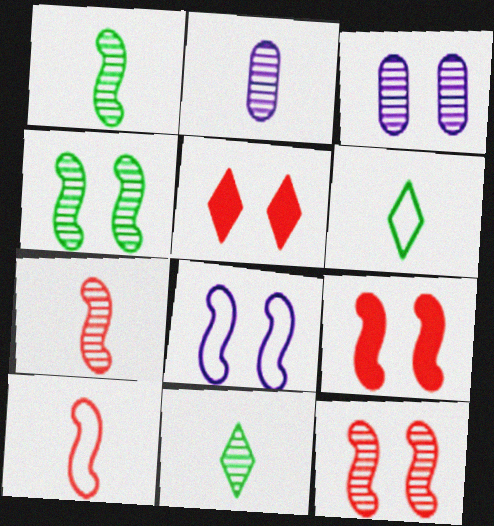[[2, 7, 11], 
[4, 8, 9]]